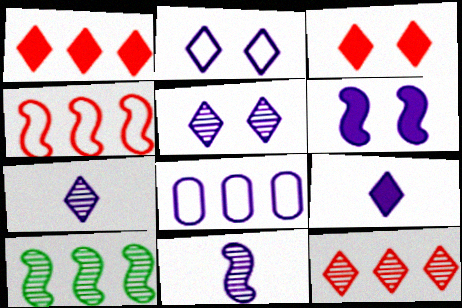[[1, 8, 10], 
[6, 7, 8]]